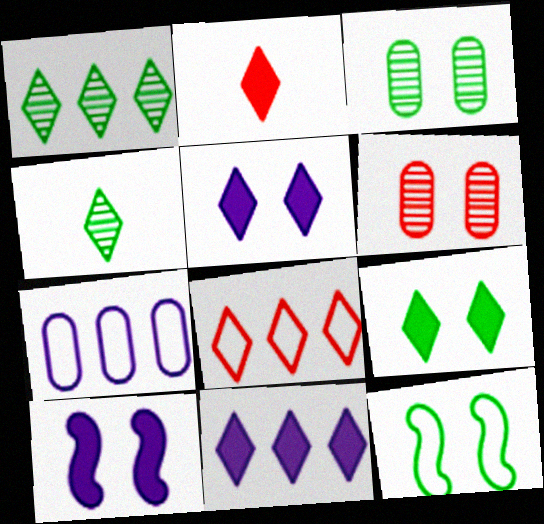[[1, 8, 11], 
[2, 9, 11], 
[3, 9, 12], 
[4, 5, 8], 
[5, 6, 12]]